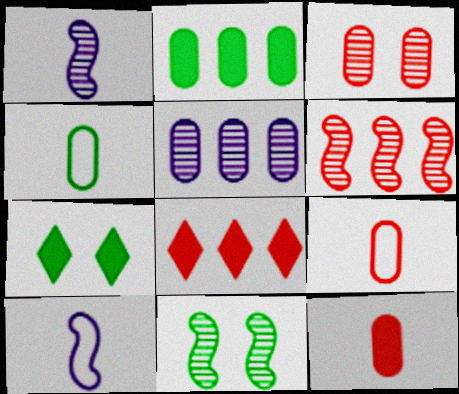[[1, 6, 11]]